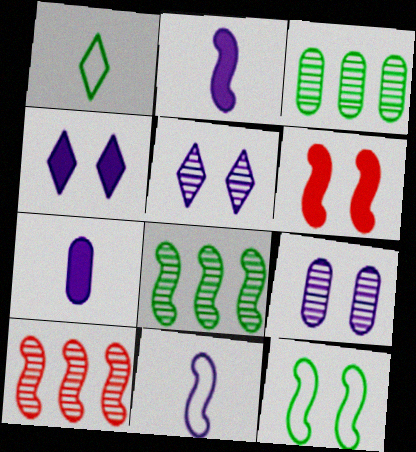[[2, 10, 12], 
[6, 8, 11]]